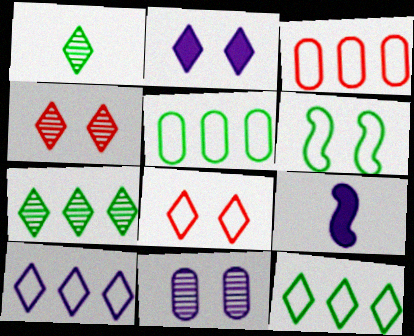[[4, 5, 9], 
[9, 10, 11]]